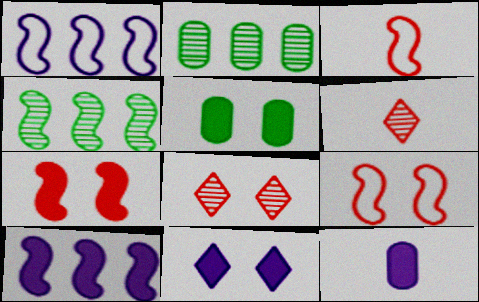[[1, 5, 6], 
[2, 3, 11], 
[5, 7, 11], 
[10, 11, 12]]